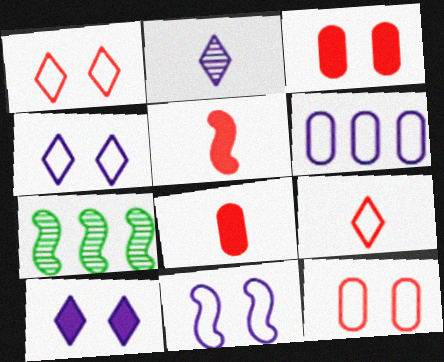[[4, 7, 8], 
[5, 7, 11]]